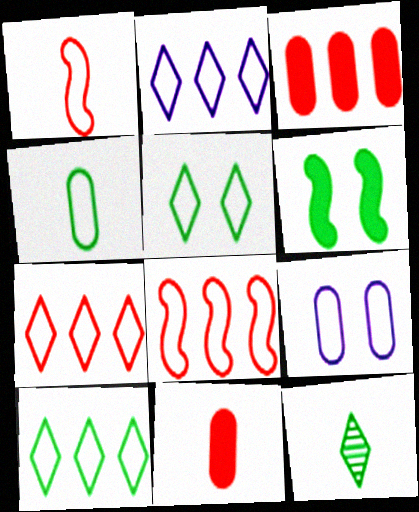[[1, 9, 10], 
[2, 7, 10]]